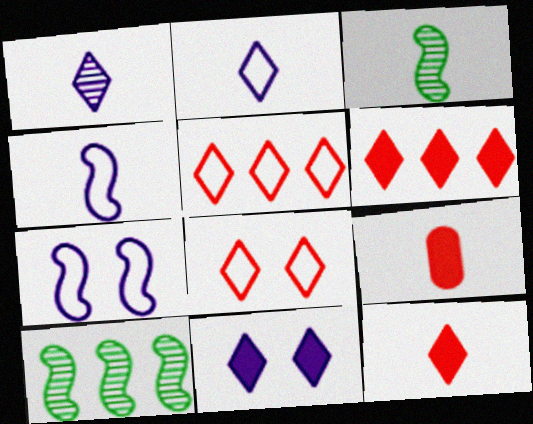[[2, 3, 9]]